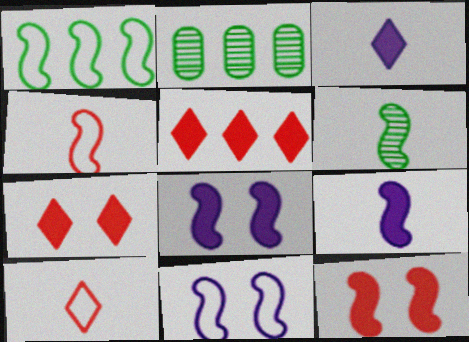[[1, 4, 11], 
[2, 8, 10], 
[4, 6, 9]]